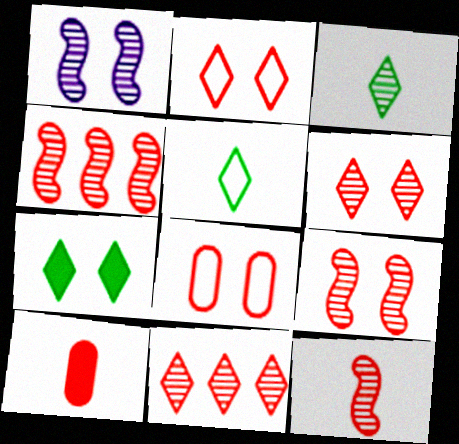[[1, 7, 8], 
[2, 4, 10], 
[4, 9, 12]]